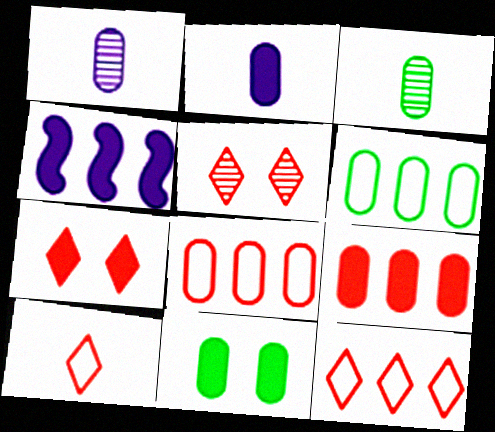[[1, 8, 11], 
[2, 9, 11], 
[3, 6, 11]]